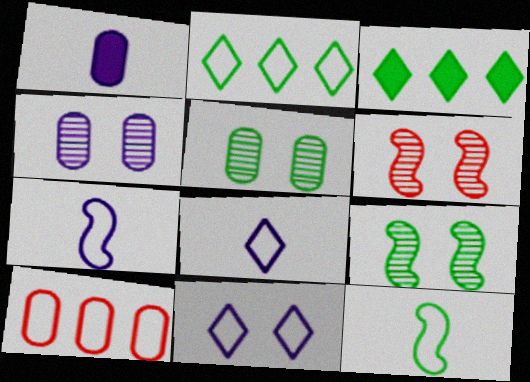[[1, 2, 6], 
[1, 5, 10], 
[3, 5, 12], 
[10, 11, 12]]